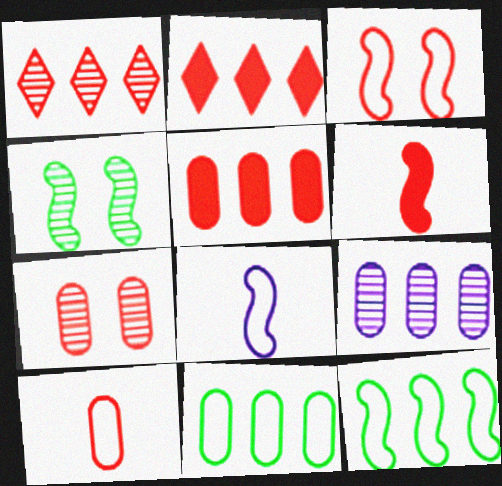[[2, 9, 12], 
[3, 8, 12], 
[5, 7, 10], 
[5, 9, 11]]